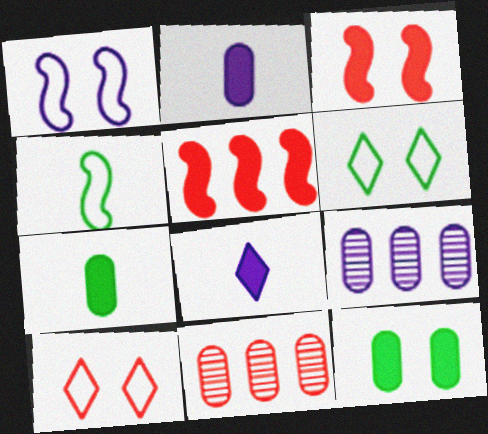[[1, 8, 9], 
[5, 8, 12]]